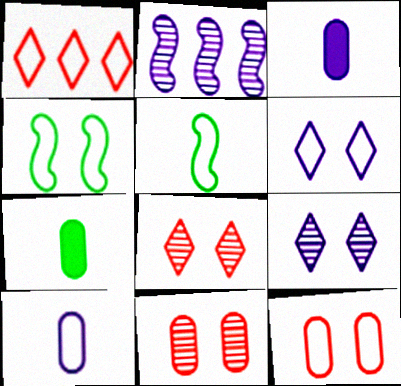[[1, 4, 10], 
[2, 3, 6], 
[4, 6, 12]]